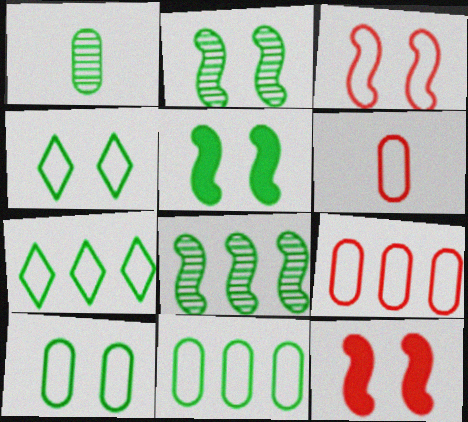[[1, 5, 7]]